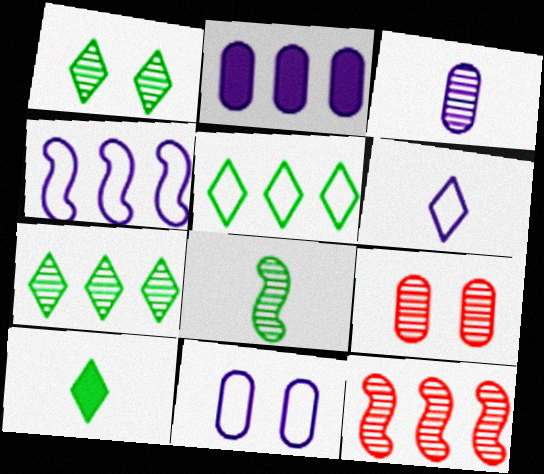[[1, 3, 12], 
[1, 5, 10], 
[2, 3, 11], 
[2, 5, 12], 
[4, 6, 11], 
[4, 9, 10], 
[10, 11, 12]]